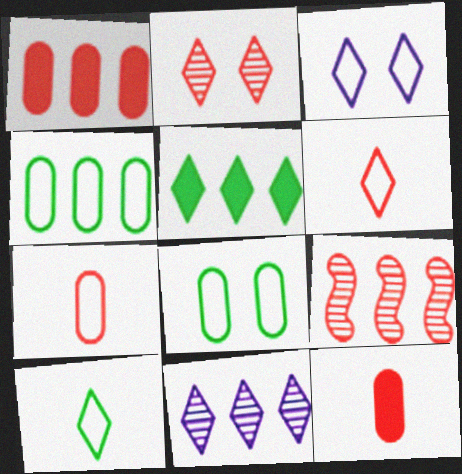[]